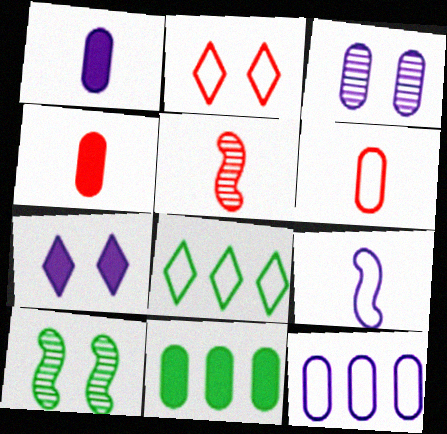[[1, 3, 12], 
[3, 6, 11]]